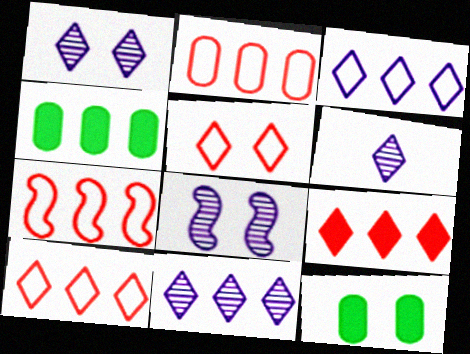[[1, 6, 11], 
[2, 7, 10], 
[4, 7, 11], 
[5, 8, 12], 
[6, 7, 12]]